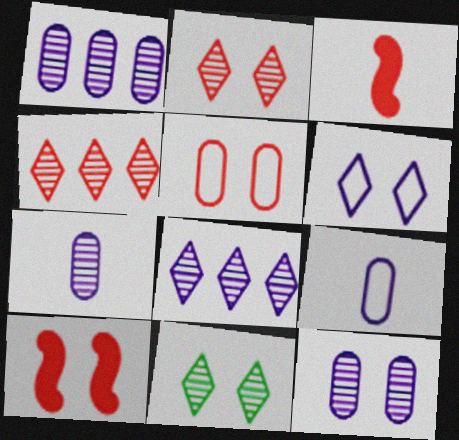[[1, 7, 12], 
[2, 5, 10], 
[3, 4, 5]]